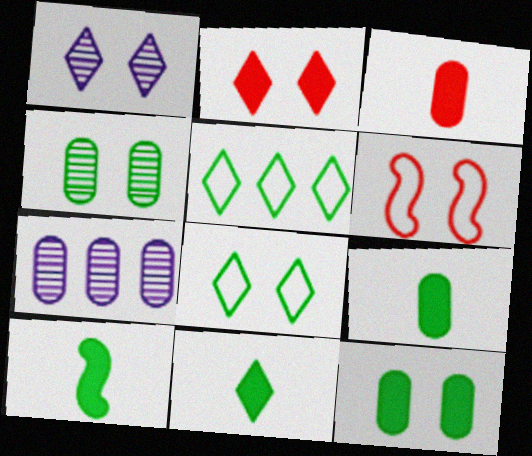[[1, 2, 8], 
[1, 6, 12], 
[4, 5, 10], 
[6, 7, 11], 
[9, 10, 11]]